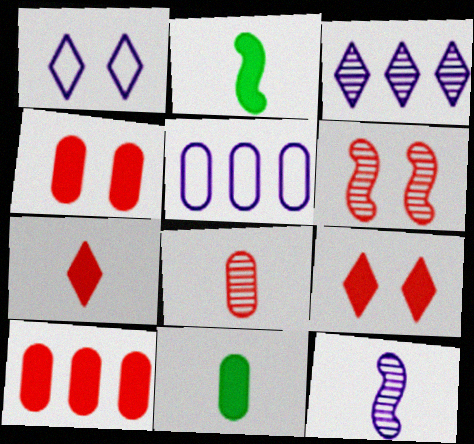[]